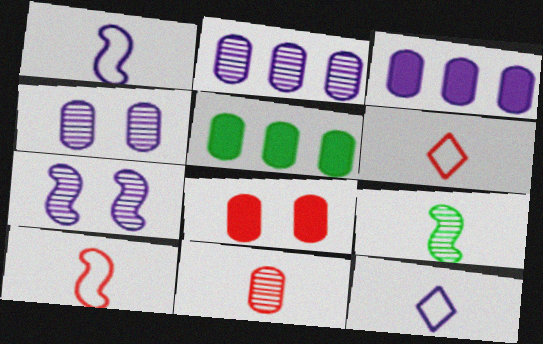[[3, 7, 12], 
[5, 6, 7]]